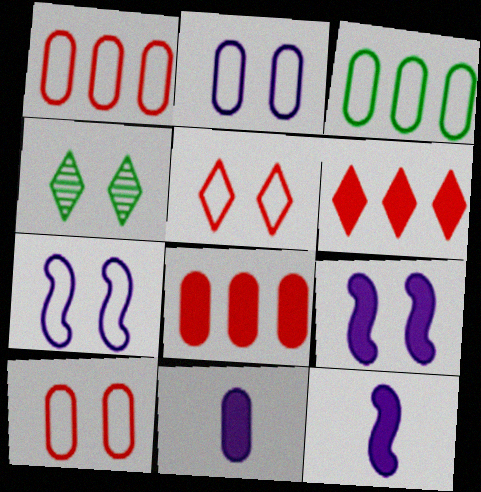[[1, 4, 12], 
[4, 9, 10]]